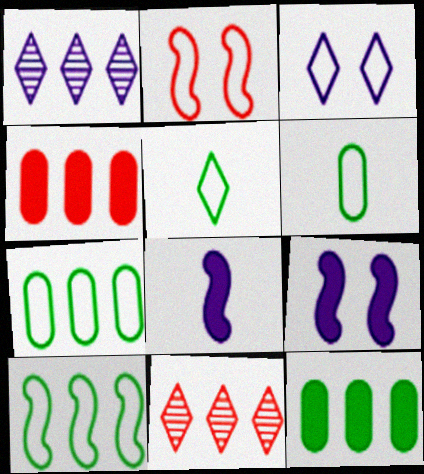[[1, 4, 10], 
[6, 9, 11]]